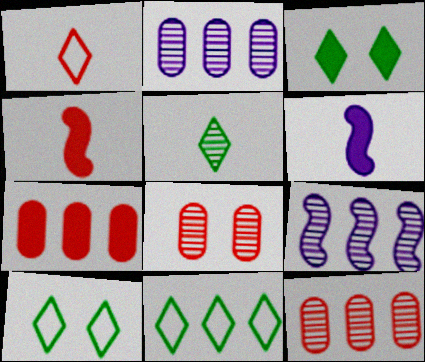[[2, 4, 10], 
[3, 5, 11], 
[3, 6, 7], 
[5, 8, 9], 
[6, 8, 11], 
[6, 10, 12], 
[7, 9, 11]]